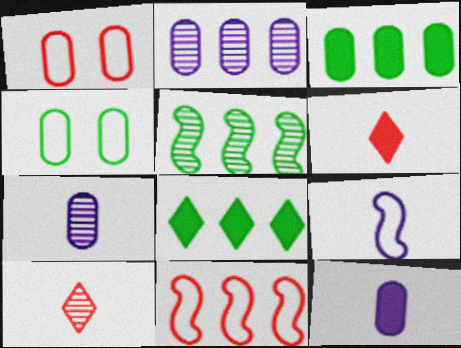[[1, 3, 7], 
[2, 8, 11]]